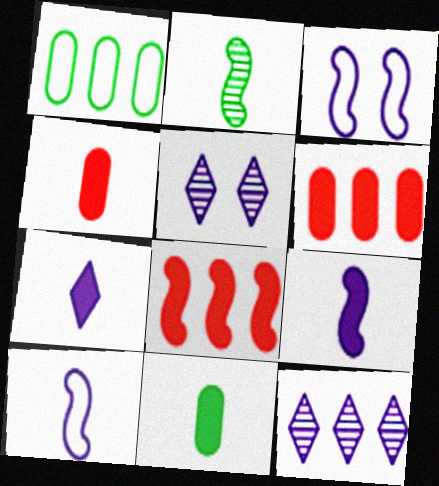[[1, 8, 12], 
[2, 3, 8]]